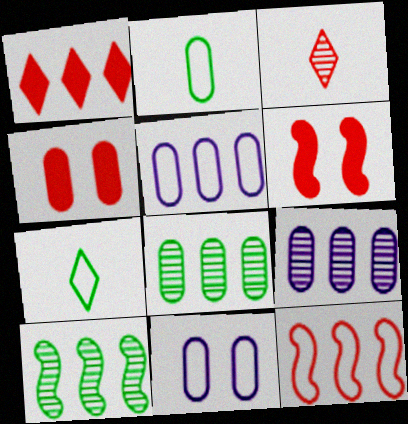[[1, 5, 10], 
[2, 4, 9], 
[3, 4, 12], 
[6, 7, 9], 
[7, 11, 12]]